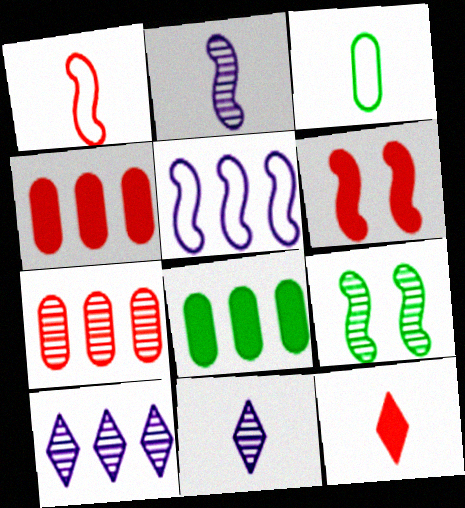[[2, 3, 12], 
[3, 6, 10], 
[4, 6, 12], 
[7, 9, 11]]